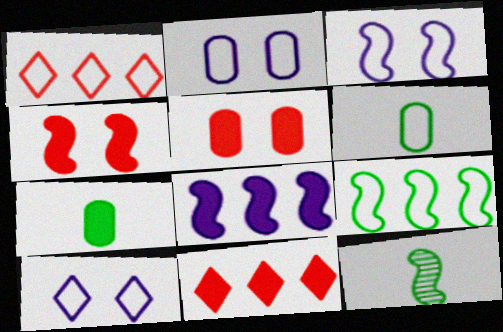[[1, 3, 6], 
[2, 3, 10], 
[2, 11, 12]]